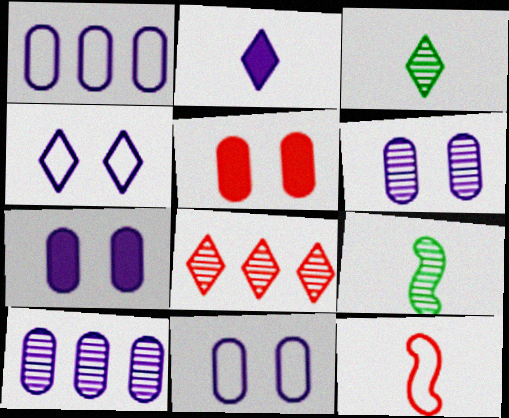[[5, 8, 12], 
[6, 7, 11], 
[6, 8, 9]]